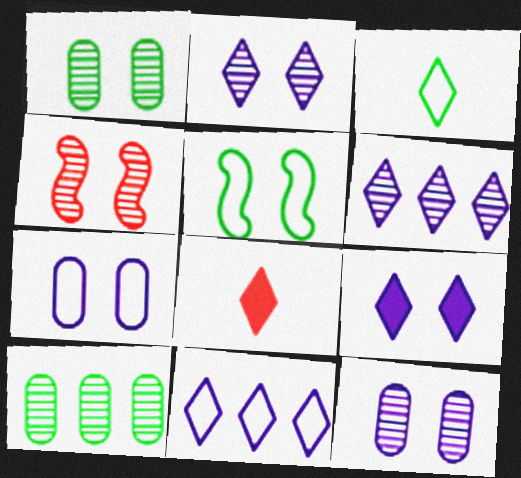[[1, 2, 4]]